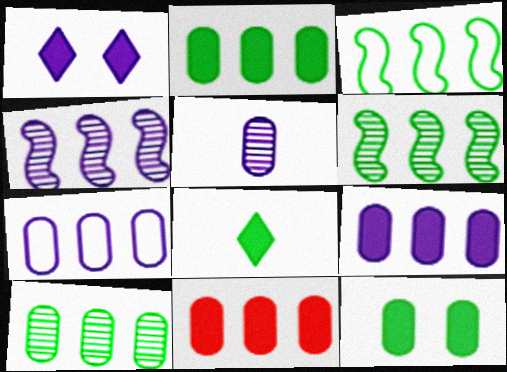[[2, 9, 11], 
[7, 10, 11]]